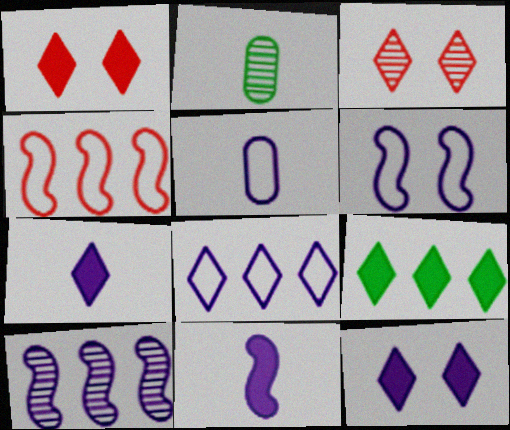[[1, 7, 9], 
[2, 3, 10], 
[2, 4, 12], 
[5, 6, 8], 
[5, 10, 12], 
[6, 10, 11]]